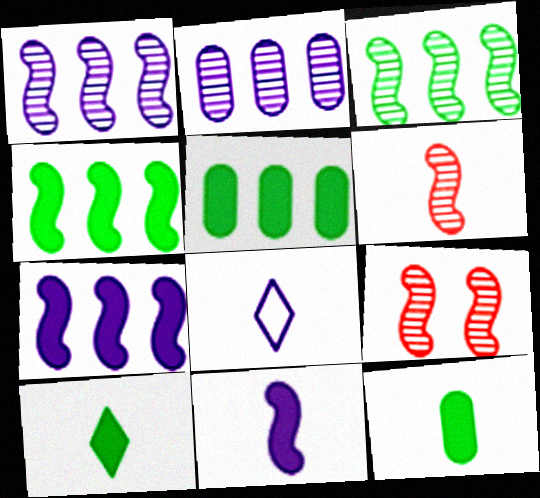[[5, 8, 9], 
[6, 8, 12]]